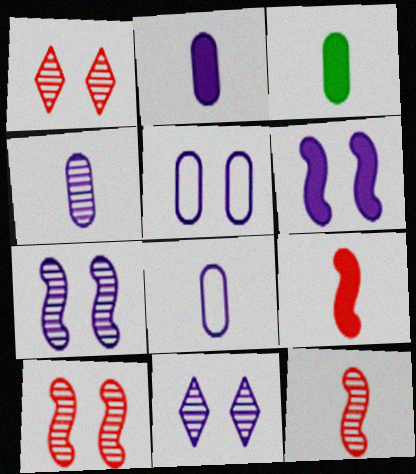[[2, 4, 8], 
[5, 6, 11]]